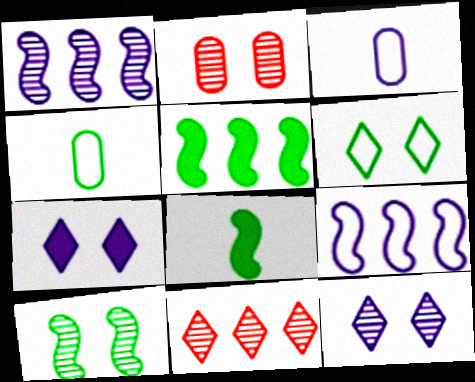[[1, 3, 7], 
[2, 10, 12]]